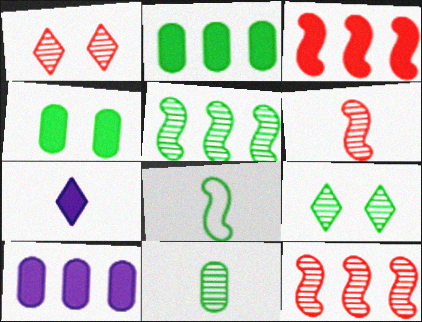[[1, 8, 10], 
[2, 8, 9], 
[3, 4, 7], 
[5, 9, 11]]